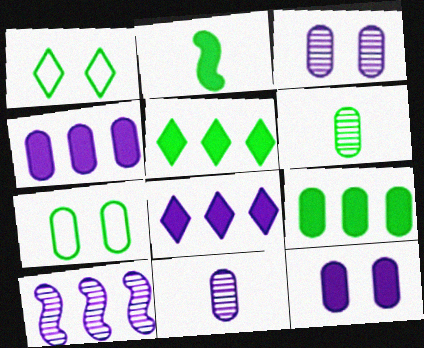[[6, 7, 9]]